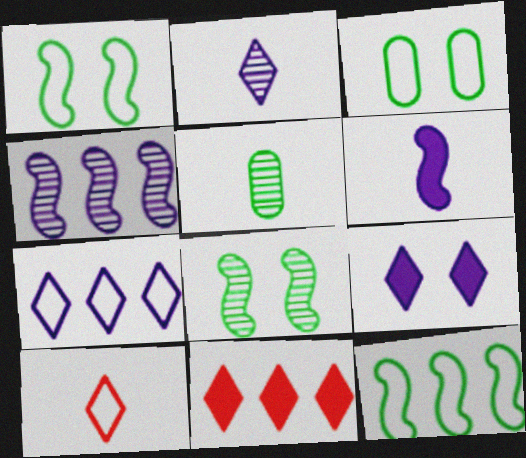[[2, 7, 9], 
[5, 6, 10]]